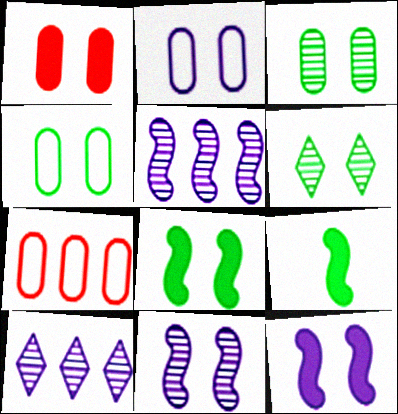[[1, 2, 3], 
[4, 6, 8]]